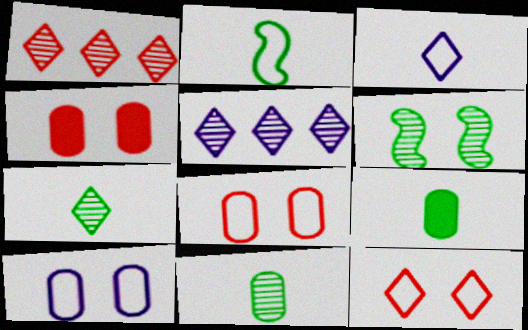[[2, 4, 5], 
[2, 7, 9]]